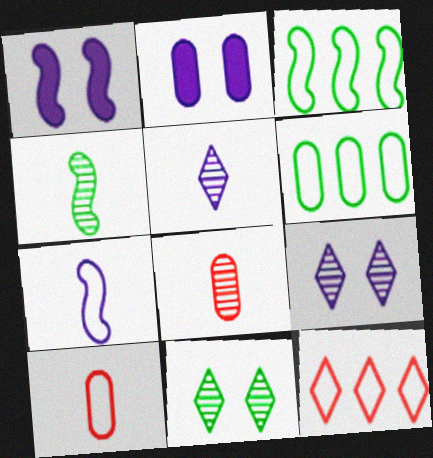[[2, 4, 12], 
[2, 6, 8], 
[4, 5, 8]]